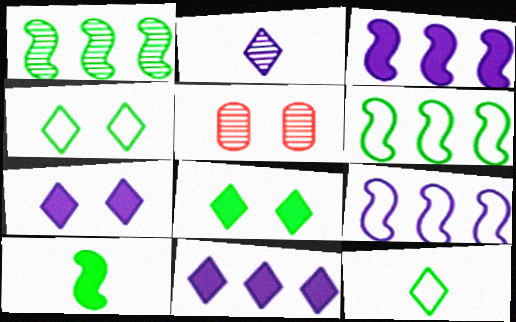[[1, 2, 5], 
[3, 5, 12]]